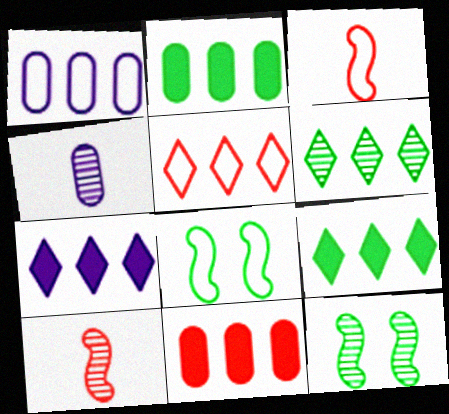[[5, 6, 7]]